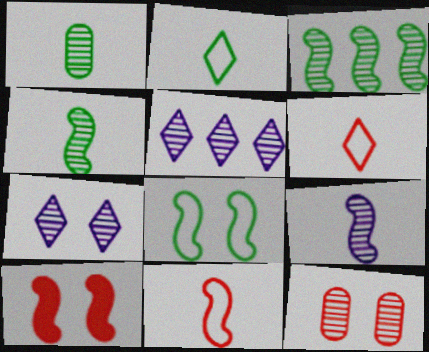[[4, 5, 12]]